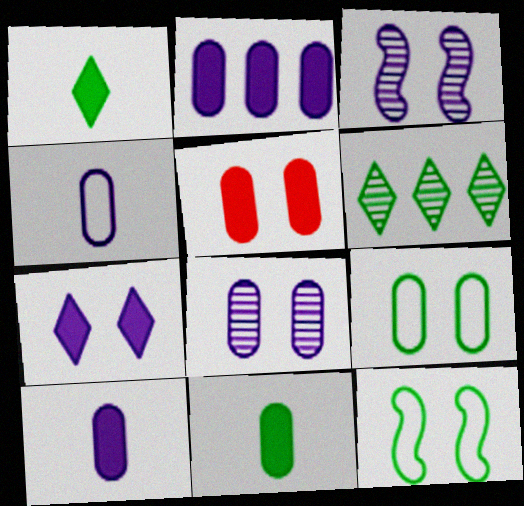[[2, 4, 8], 
[2, 5, 11], 
[5, 8, 9], 
[6, 11, 12]]